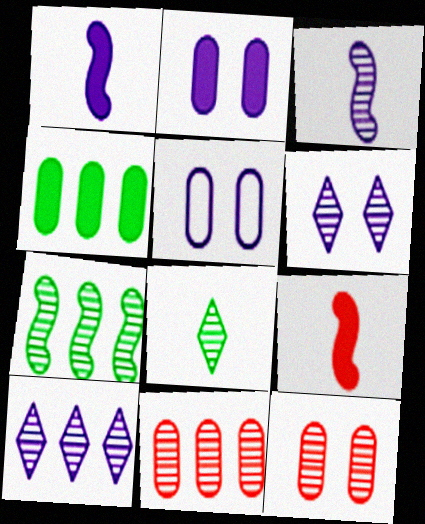[[1, 5, 10], 
[7, 10, 11]]